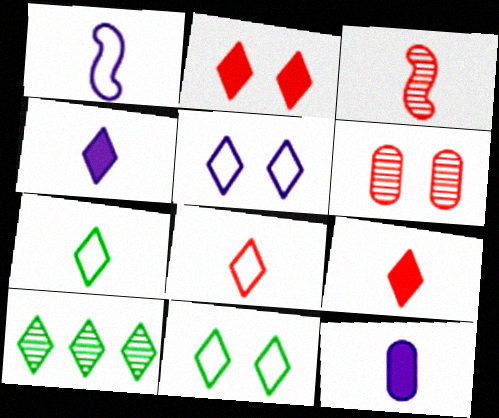[[3, 7, 12], 
[5, 9, 10]]